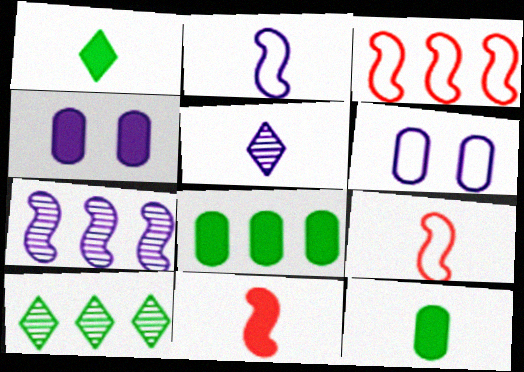[[4, 9, 10], 
[5, 9, 12], 
[6, 10, 11]]